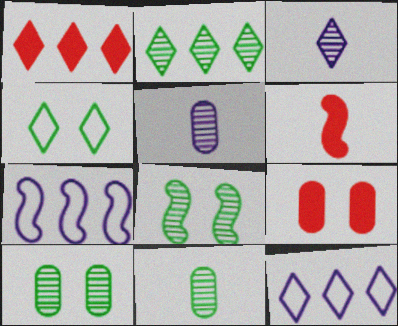[[1, 2, 12], 
[1, 3, 4], 
[1, 6, 9], 
[2, 8, 11], 
[6, 7, 8], 
[6, 10, 12]]